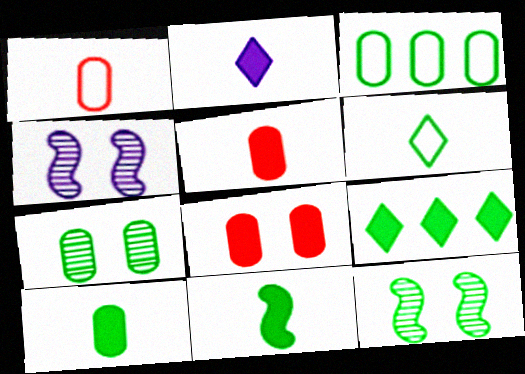[[1, 4, 9], 
[2, 5, 11], 
[3, 7, 10]]